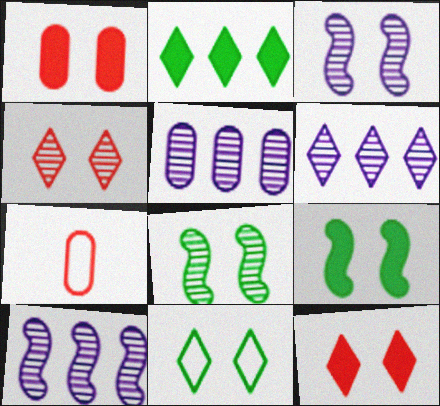[[1, 3, 11], 
[2, 3, 7], 
[5, 6, 10], 
[6, 7, 9]]